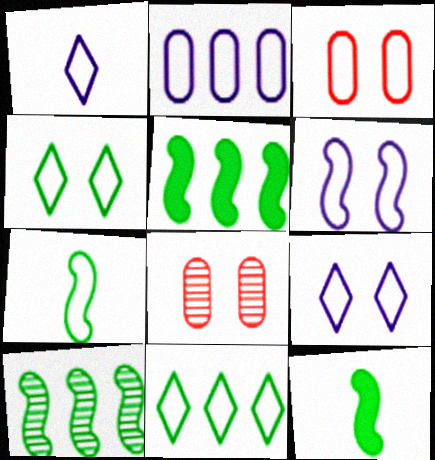[[1, 2, 6], 
[1, 5, 8], 
[3, 4, 6]]